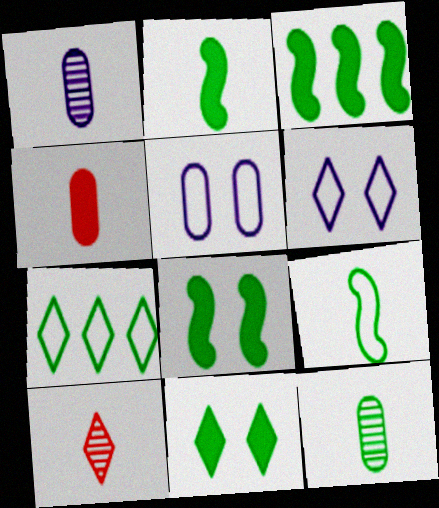[[2, 3, 8], 
[3, 5, 10], 
[7, 8, 12]]